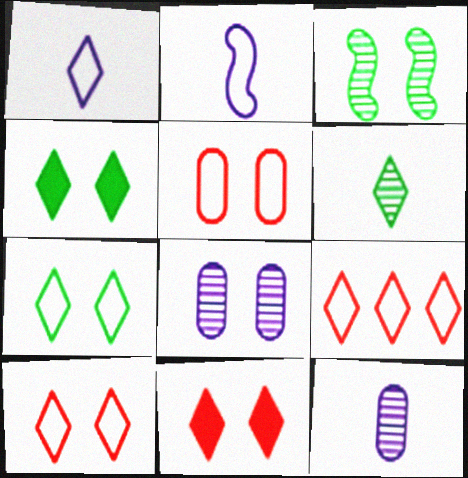[[1, 7, 9]]